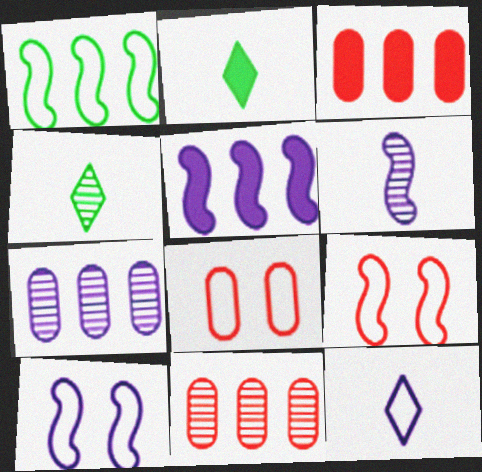[[1, 8, 12], 
[2, 7, 9], 
[2, 10, 11], 
[3, 4, 10], 
[4, 5, 8], 
[5, 6, 10]]